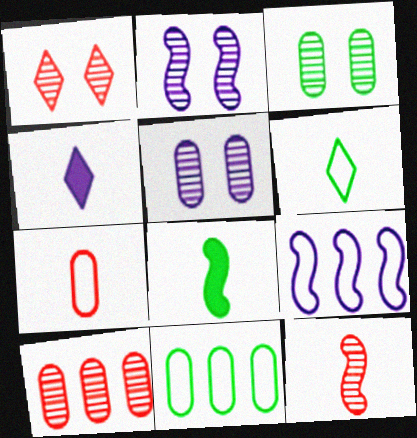[[1, 2, 3], 
[1, 10, 12], 
[4, 5, 9]]